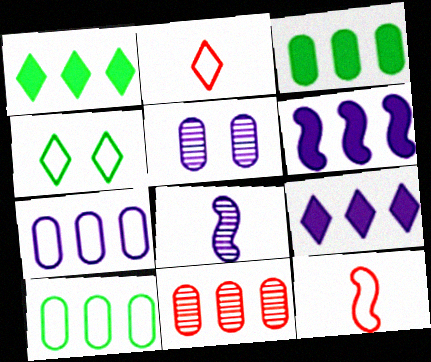[[1, 5, 12], 
[3, 7, 11], 
[4, 7, 12]]